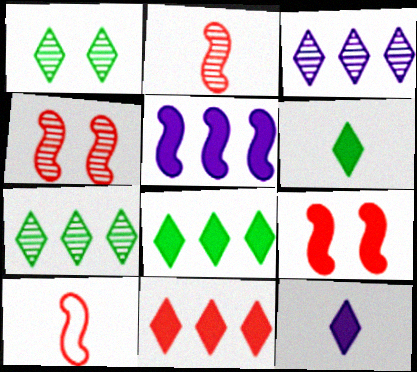[]